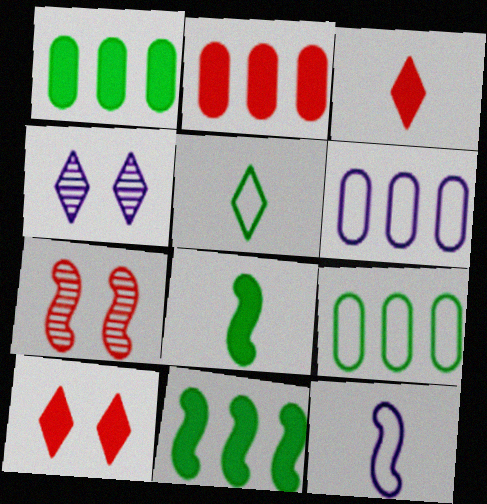[[7, 11, 12]]